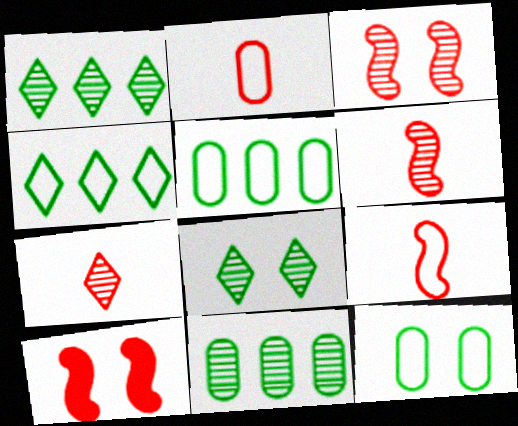[]